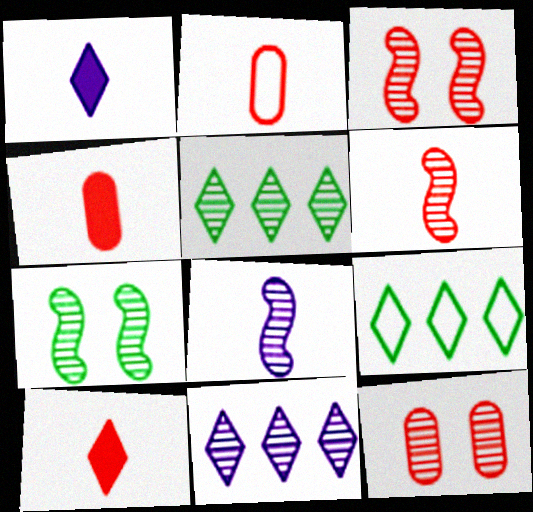[[2, 6, 10], 
[5, 8, 12]]